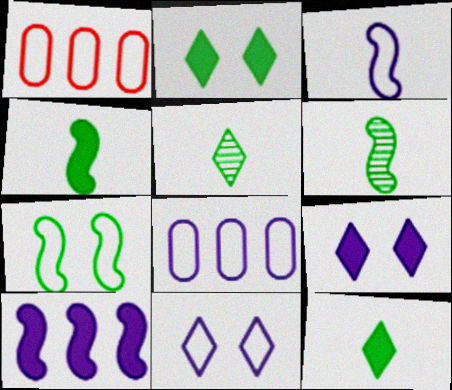[[1, 6, 9], 
[3, 8, 11]]